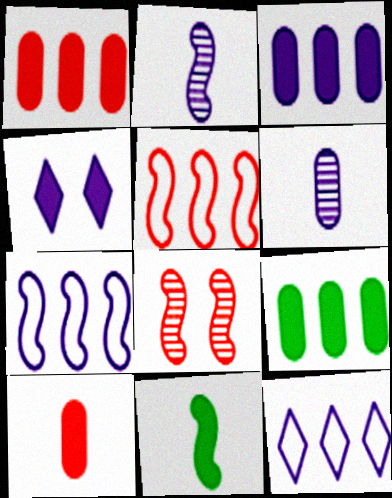[[1, 3, 9], 
[1, 4, 11], 
[4, 6, 7], 
[7, 8, 11]]